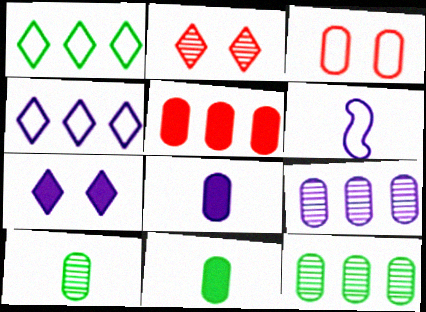[[1, 3, 6], 
[3, 8, 12], 
[3, 9, 11], 
[6, 7, 9]]